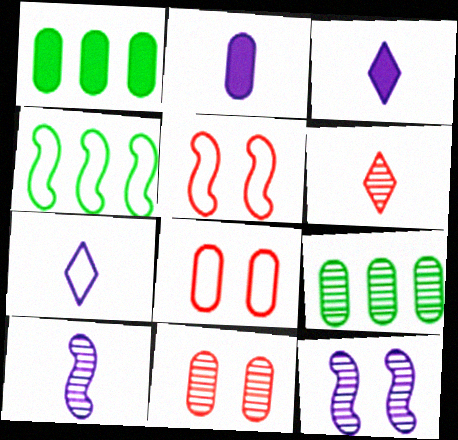[[2, 7, 10], 
[2, 8, 9], 
[3, 4, 11], 
[3, 5, 9], 
[4, 7, 8], 
[6, 9, 12]]